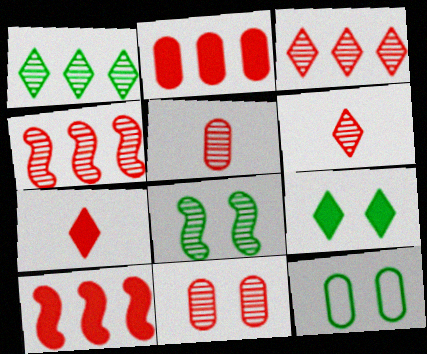[[4, 6, 11], 
[8, 9, 12]]